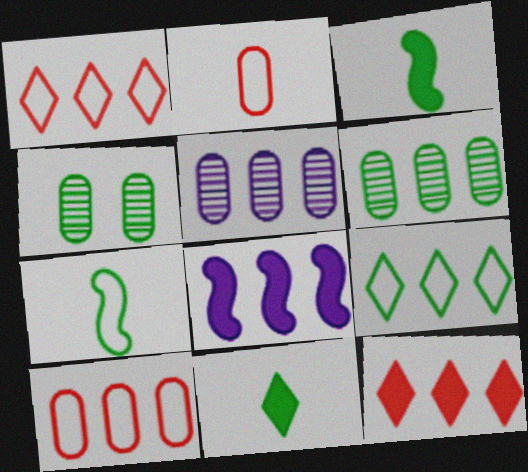[[1, 6, 8], 
[3, 4, 9]]